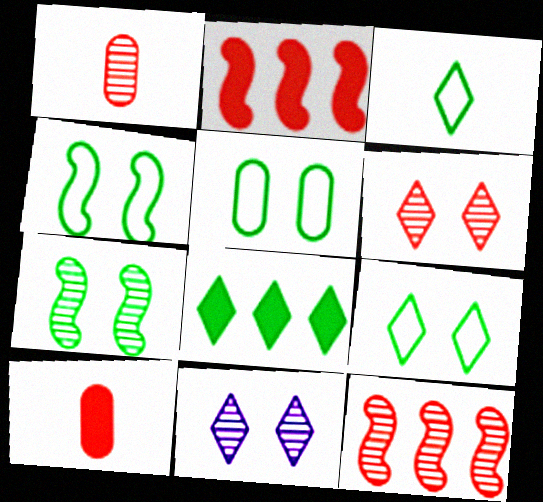[[1, 6, 12], 
[4, 5, 9]]